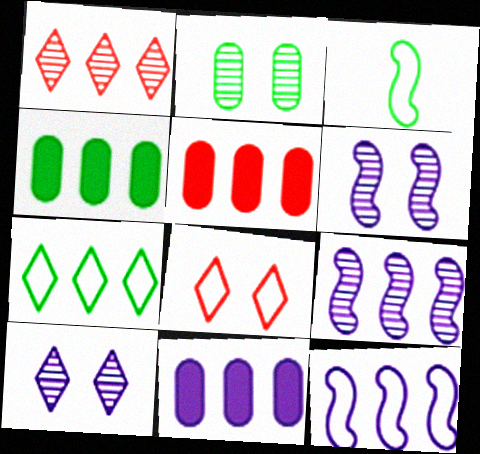[[1, 4, 12], 
[3, 5, 10], 
[4, 5, 11], 
[5, 7, 9]]